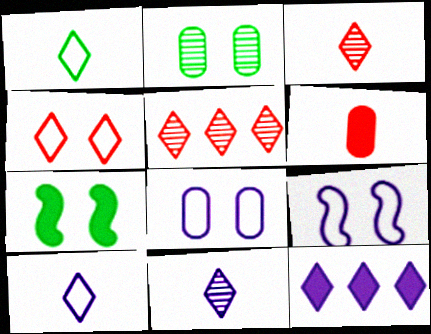[[6, 7, 12]]